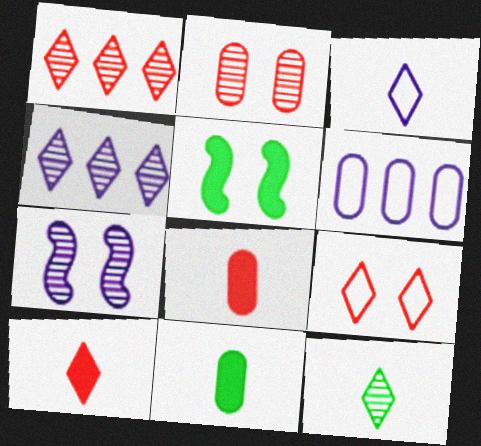[[1, 9, 10], 
[2, 6, 11], 
[3, 10, 12]]